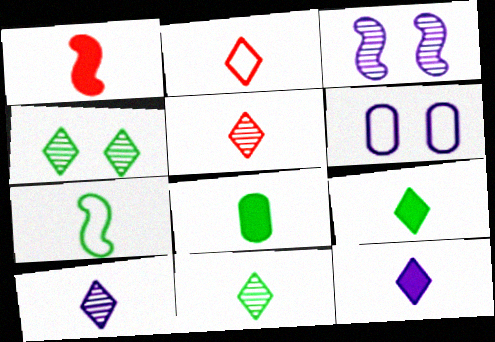[[1, 8, 12], 
[2, 9, 10], 
[2, 11, 12], 
[5, 10, 11], 
[7, 8, 11]]